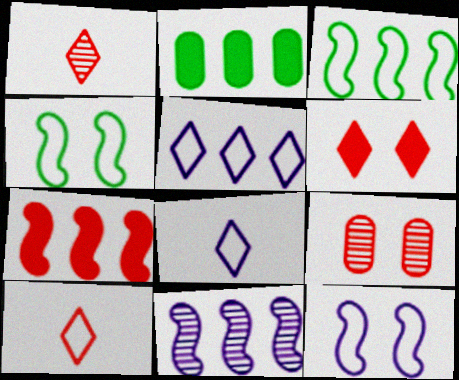[[1, 2, 12], 
[3, 7, 11], 
[7, 9, 10]]